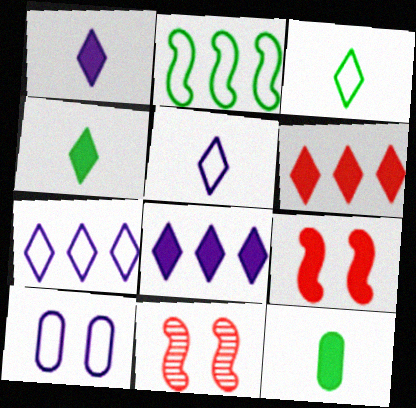[[7, 11, 12], 
[8, 9, 12]]